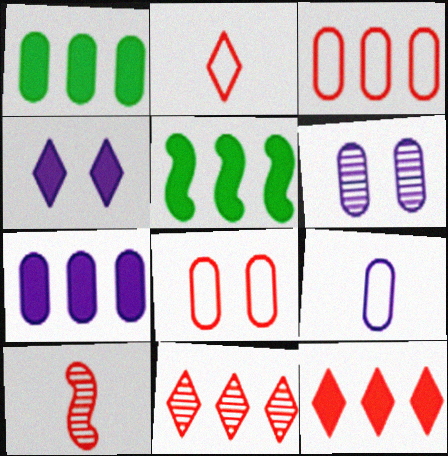[[2, 5, 6], 
[5, 7, 12], 
[6, 7, 9], 
[8, 10, 12]]